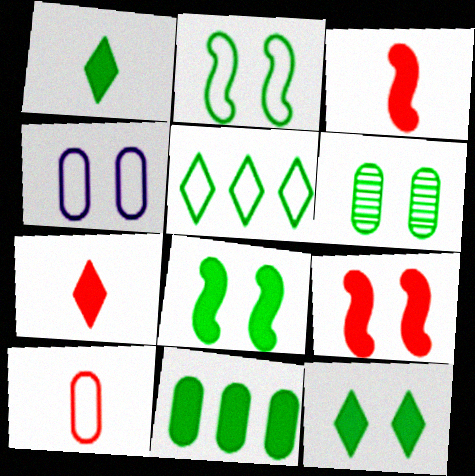[[1, 8, 11], 
[2, 6, 12]]